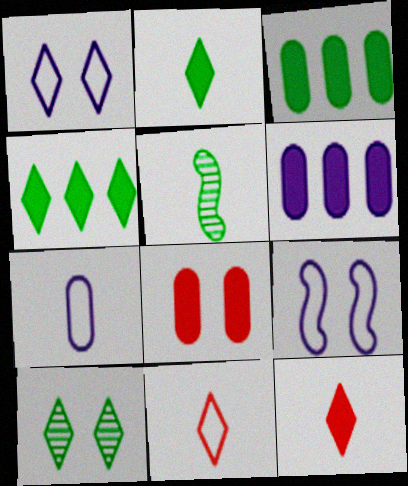[[5, 7, 12], 
[8, 9, 10]]